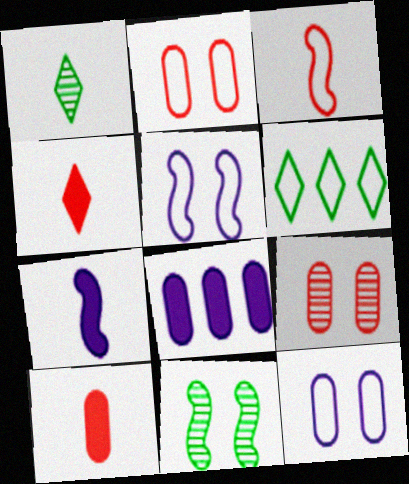[[3, 6, 12], 
[6, 7, 9]]